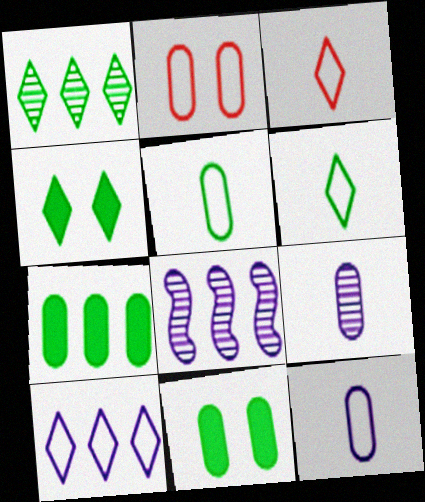[[1, 4, 6], 
[2, 7, 9], 
[3, 8, 11]]